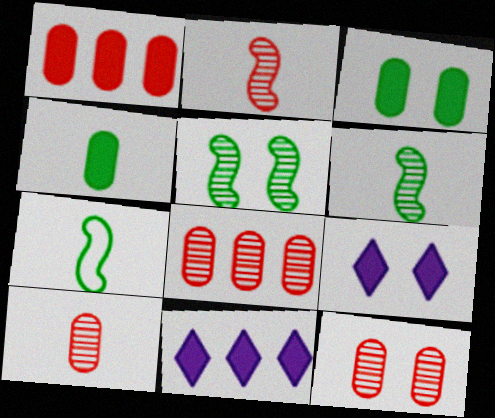[[7, 8, 9], 
[7, 11, 12], 
[8, 10, 12]]